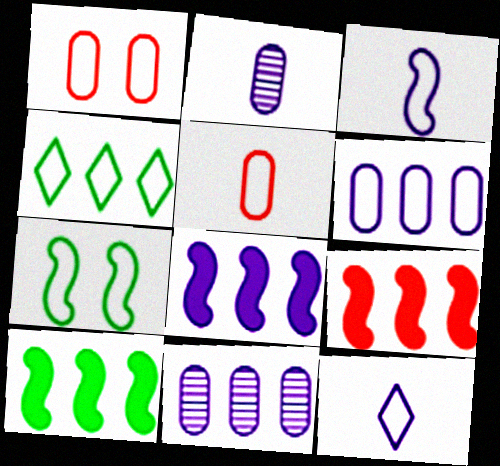[[1, 3, 4], 
[4, 9, 11], 
[8, 9, 10]]